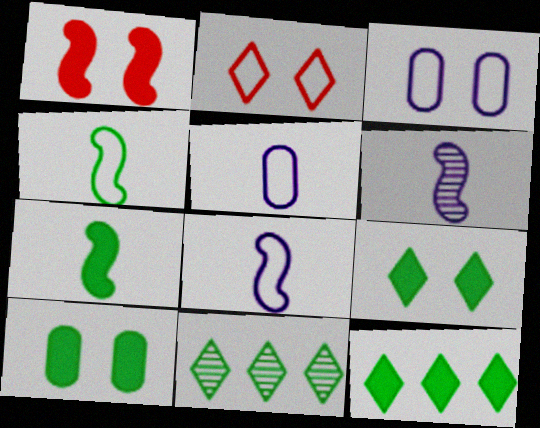[[1, 5, 11], 
[4, 10, 11], 
[7, 10, 12]]